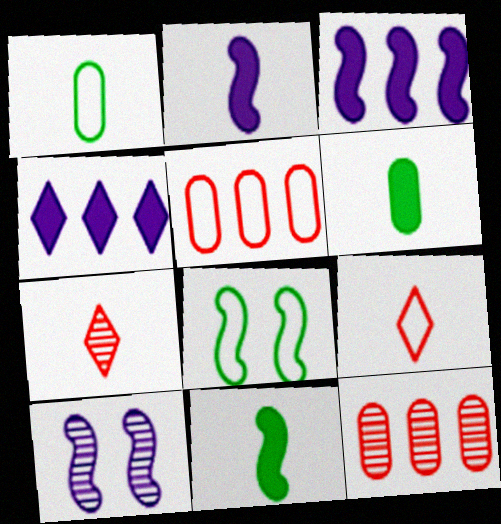[[1, 2, 7]]